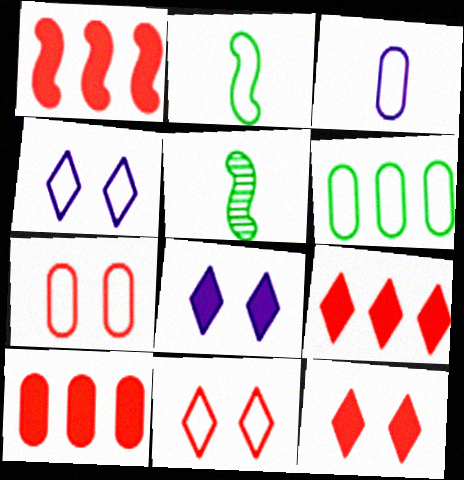[[1, 9, 10], 
[3, 6, 7], 
[4, 5, 10]]